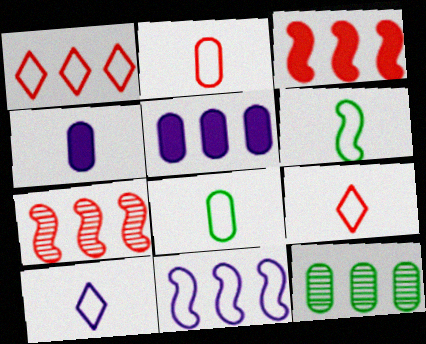[[2, 6, 10]]